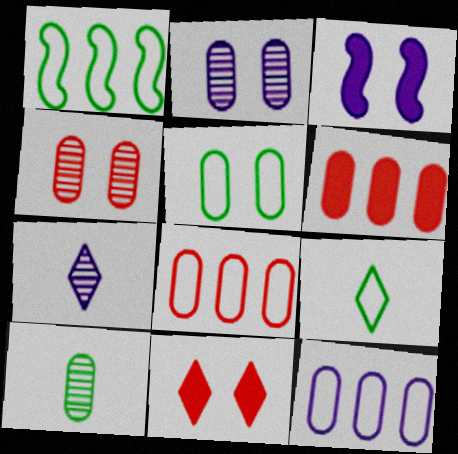[[1, 5, 9], 
[3, 7, 12]]